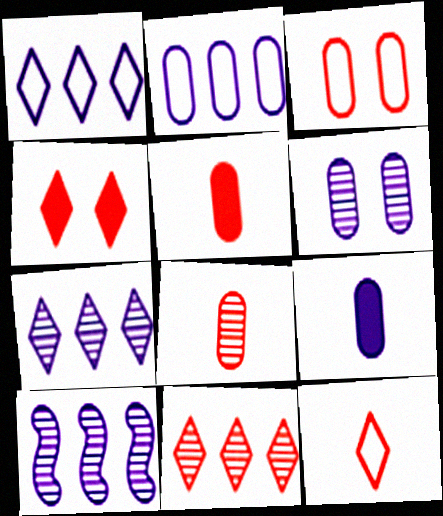[[2, 6, 9], 
[4, 11, 12]]